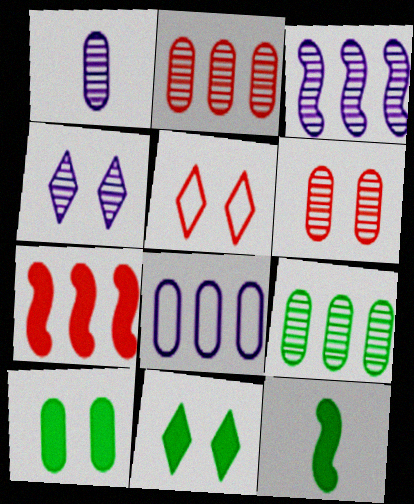[[1, 3, 4], 
[1, 6, 9], 
[4, 5, 11]]